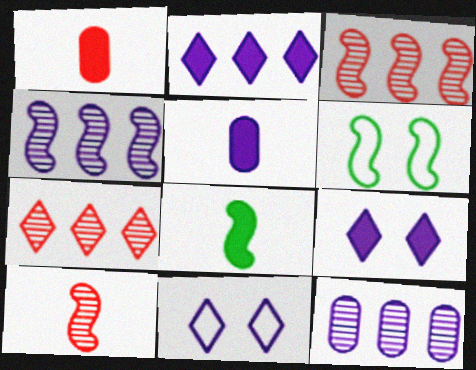[[4, 5, 11], 
[5, 6, 7]]